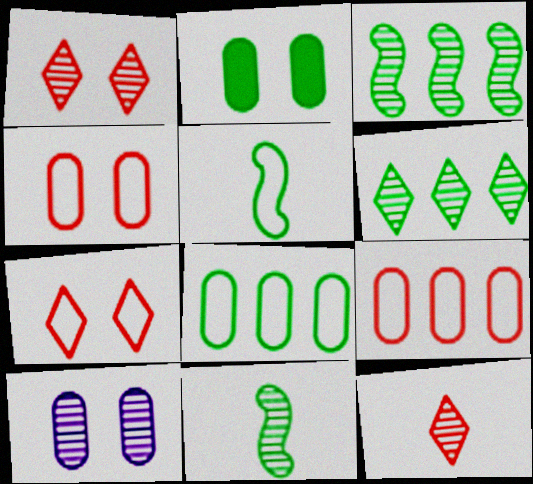[[2, 4, 10], 
[2, 5, 6], 
[3, 10, 12]]